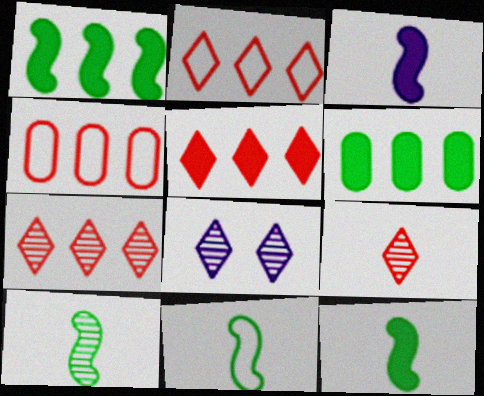[[2, 5, 7], 
[4, 8, 12], 
[10, 11, 12]]